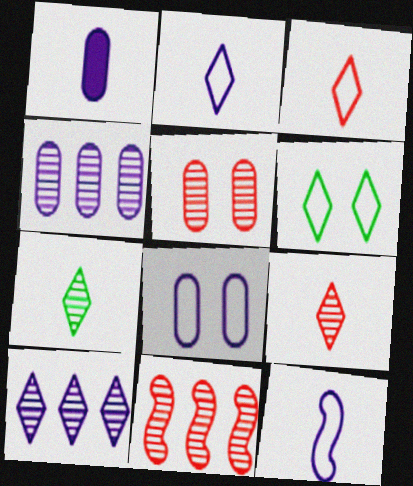[[1, 4, 8], 
[1, 6, 11], 
[5, 9, 11]]